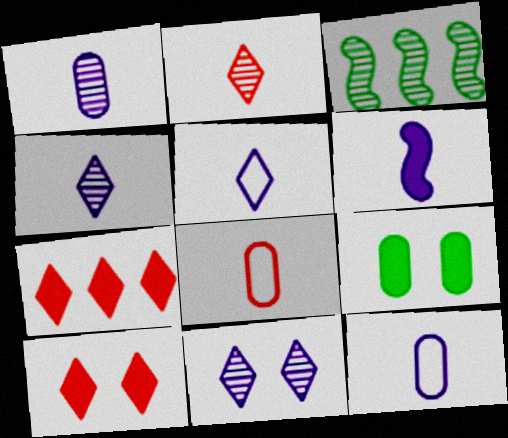[[1, 5, 6], 
[3, 10, 12], 
[4, 6, 12], 
[6, 7, 9]]